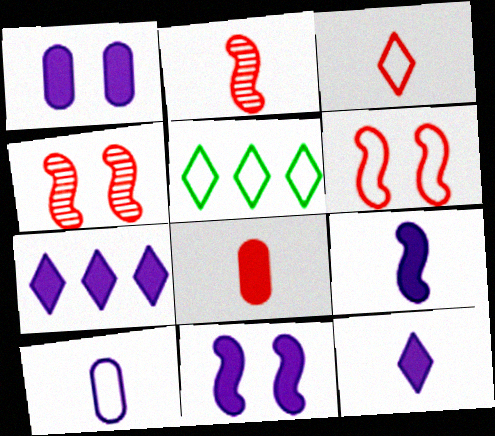[[1, 2, 5], 
[1, 7, 9], 
[2, 3, 8], 
[5, 6, 10]]